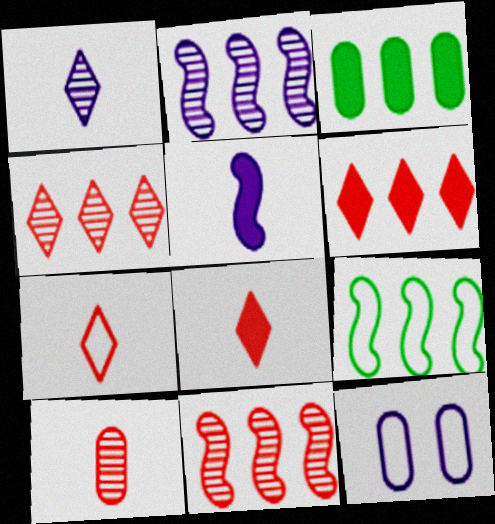[[3, 10, 12], 
[7, 9, 12]]